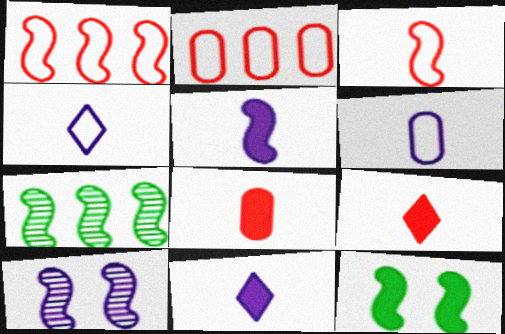[]